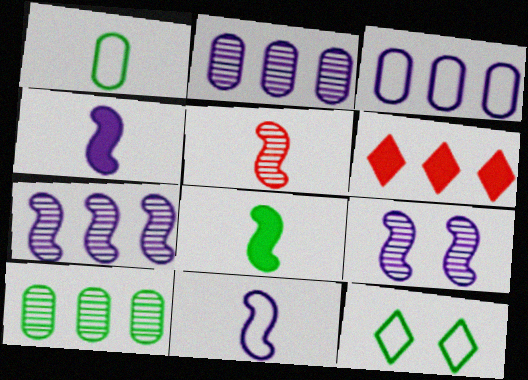[[1, 6, 9], 
[5, 8, 11], 
[8, 10, 12]]